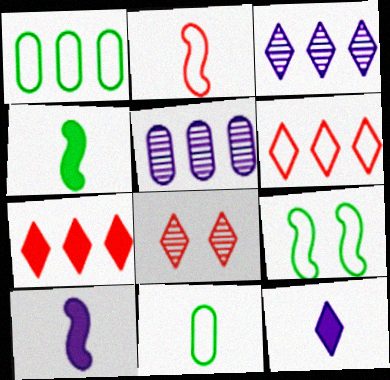[[1, 8, 10]]